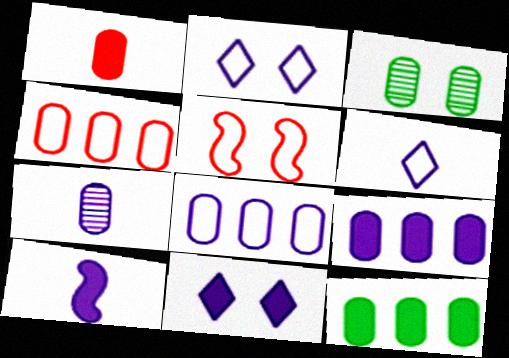[[1, 3, 8], 
[3, 5, 11], 
[6, 7, 10], 
[9, 10, 11]]